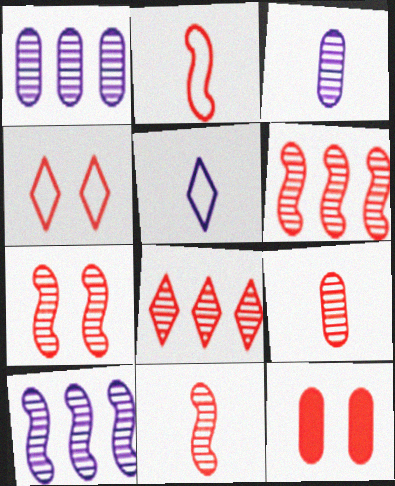[[2, 8, 12], 
[4, 7, 12], 
[6, 7, 11], 
[7, 8, 9]]